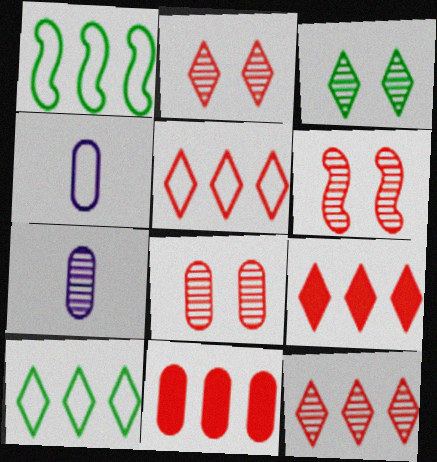[[2, 6, 8], 
[5, 9, 12]]